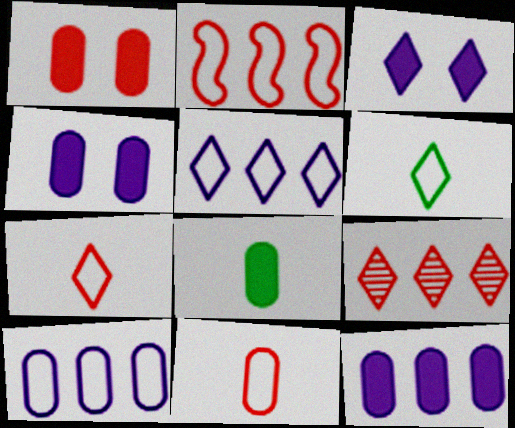[[1, 8, 12], 
[3, 6, 9]]